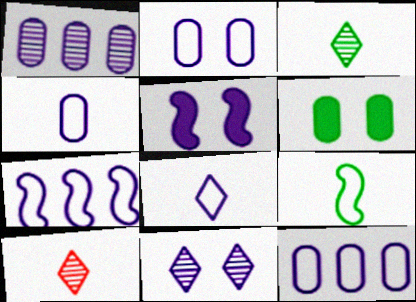[[1, 5, 8], 
[2, 4, 12], 
[2, 5, 11], 
[2, 7, 8], 
[6, 7, 10]]